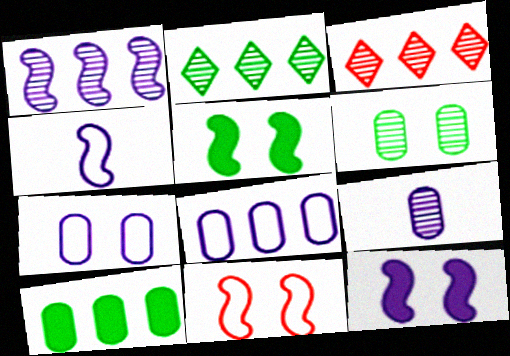[[1, 4, 12]]